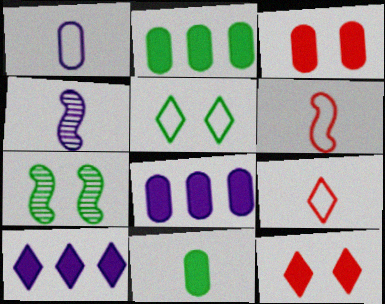[[3, 8, 11], 
[4, 9, 11], 
[7, 8, 9]]